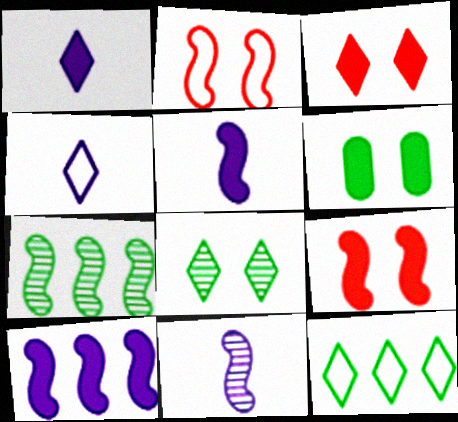[[2, 5, 7]]